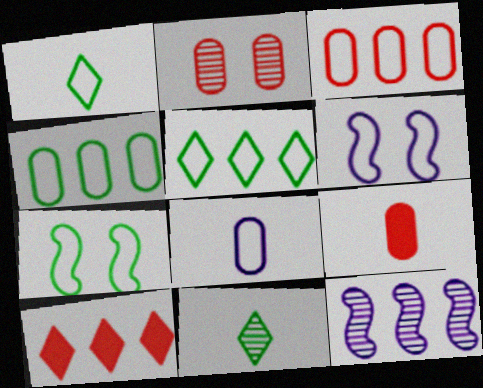[[1, 3, 6], 
[1, 4, 7], 
[2, 3, 9], 
[2, 11, 12], 
[4, 10, 12]]